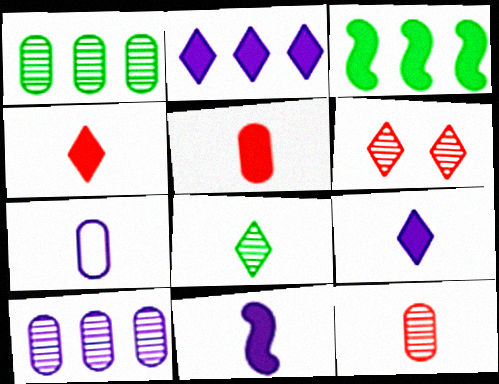[[3, 6, 7]]